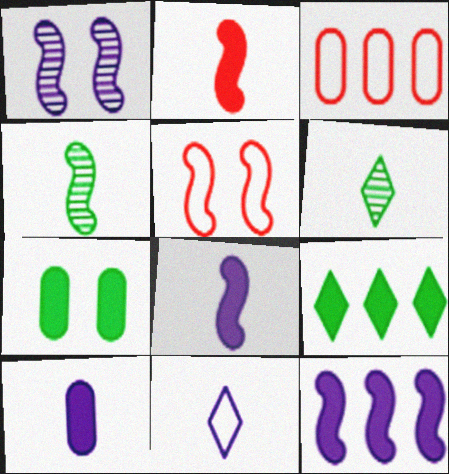[[4, 5, 12]]